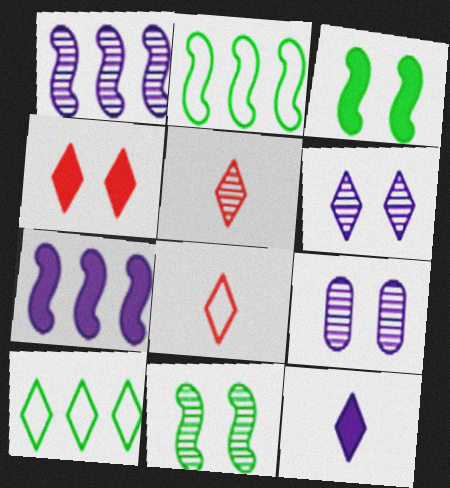[]